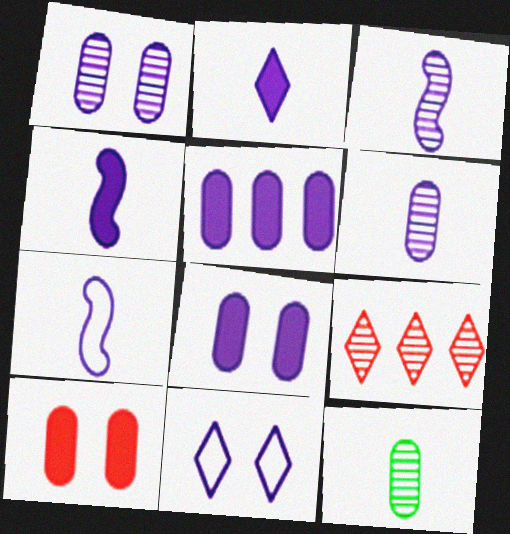[[2, 6, 7], 
[3, 4, 7], 
[3, 5, 11]]